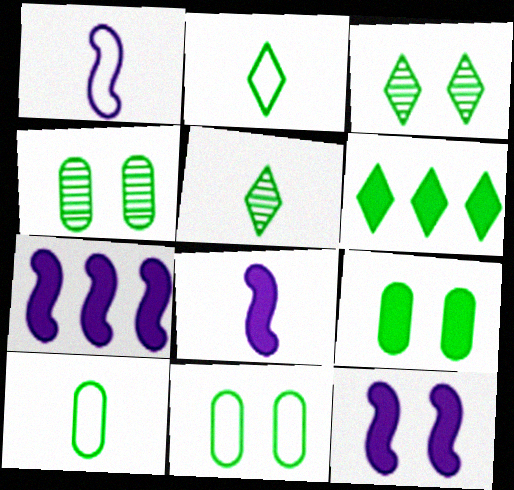[[2, 3, 6], 
[4, 9, 11], 
[7, 8, 12]]